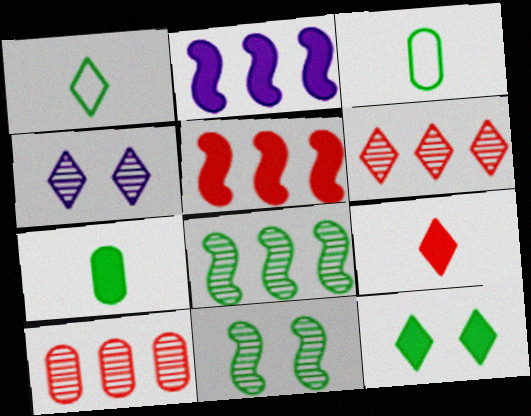[[3, 4, 5], 
[3, 8, 12]]